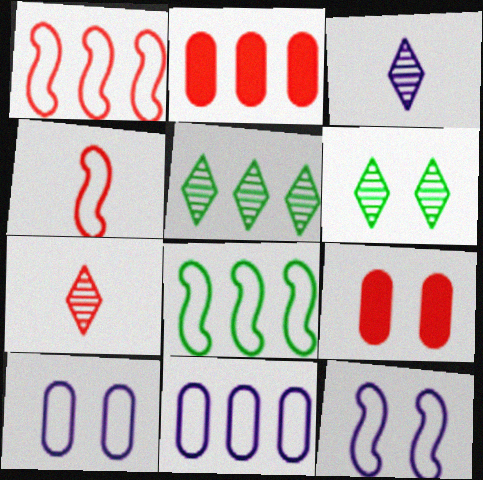[[1, 7, 9], 
[3, 8, 9], 
[4, 8, 12], 
[6, 9, 12]]